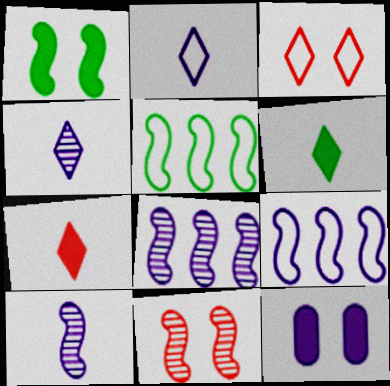[[2, 8, 12], 
[4, 9, 12]]